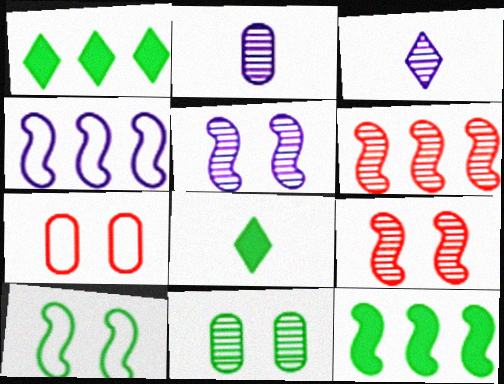[[3, 6, 11], 
[3, 7, 12], 
[4, 6, 12]]